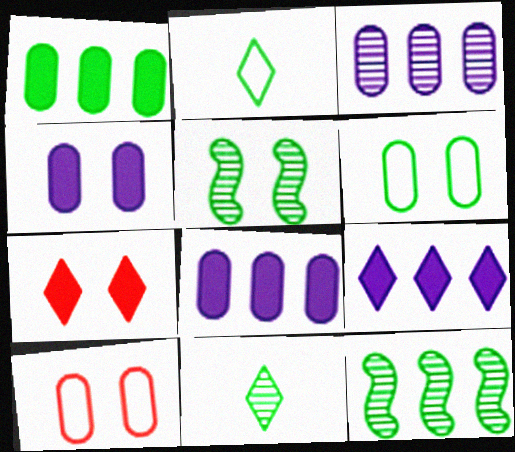[[1, 2, 5]]